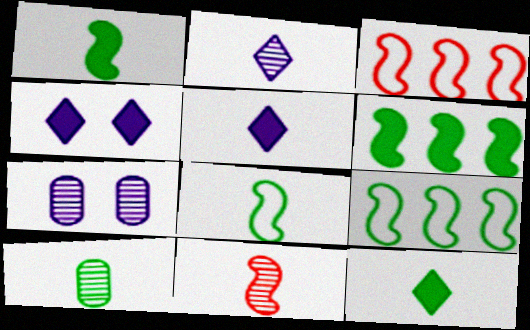[[2, 10, 11], 
[3, 4, 10], 
[3, 7, 12], 
[8, 10, 12]]